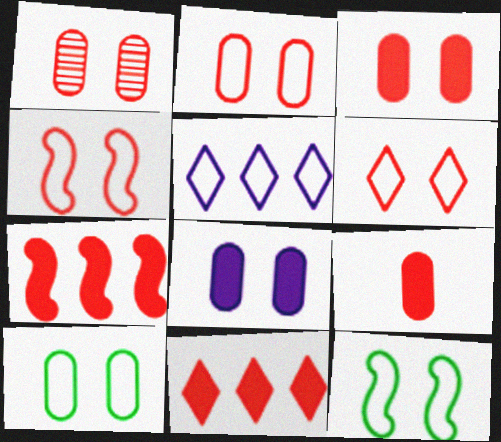[[1, 2, 3], 
[1, 8, 10], 
[2, 4, 6]]